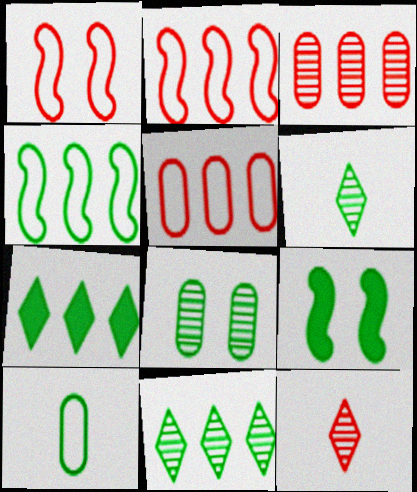[[9, 10, 11]]